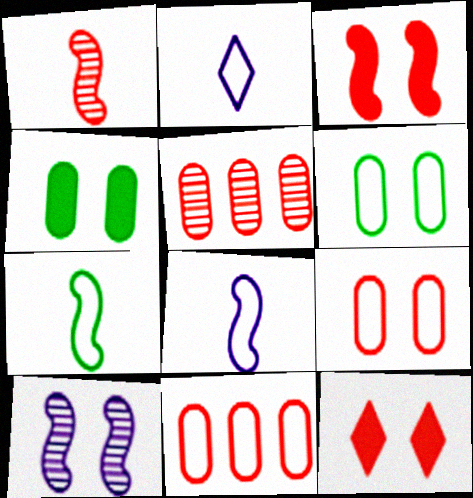[[1, 11, 12], 
[6, 10, 12]]